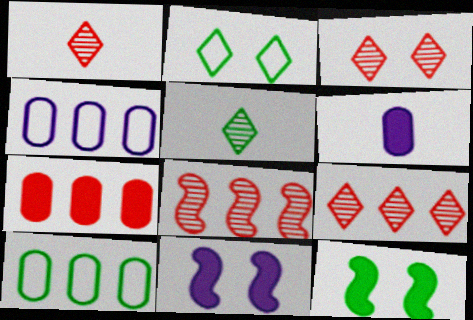[[1, 3, 9], 
[1, 4, 12], 
[1, 10, 11], 
[2, 6, 8], 
[5, 10, 12]]